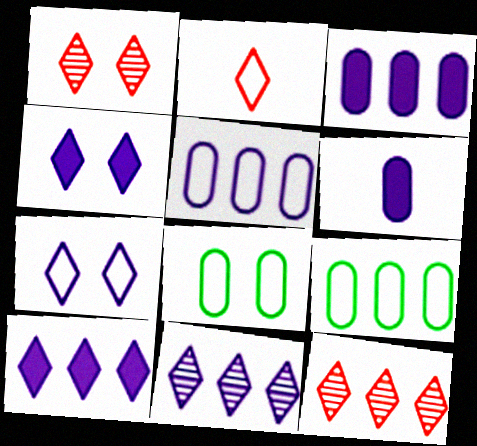[]